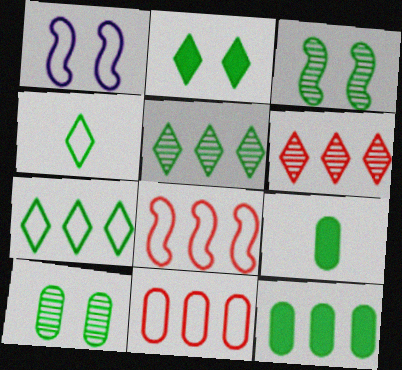[[1, 4, 11], 
[1, 6, 9], 
[2, 4, 5], 
[3, 4, 12], 
[3, 7, 9]]